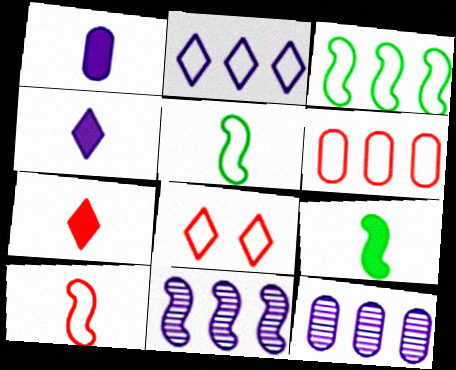[[1, 7, 9], 
[2, 3, 6], 
[6, 8, 10], 
[8, 9, 12]]